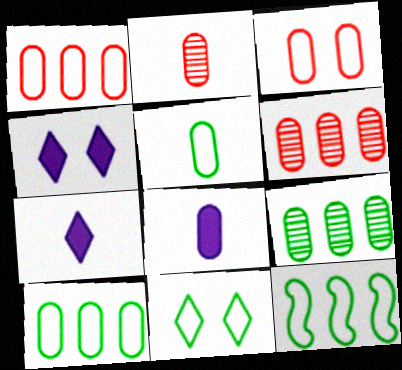[[2, 4, 12], 
[2, 5, 8], 
[3, 8, 9], 
[5, 11, 12]]